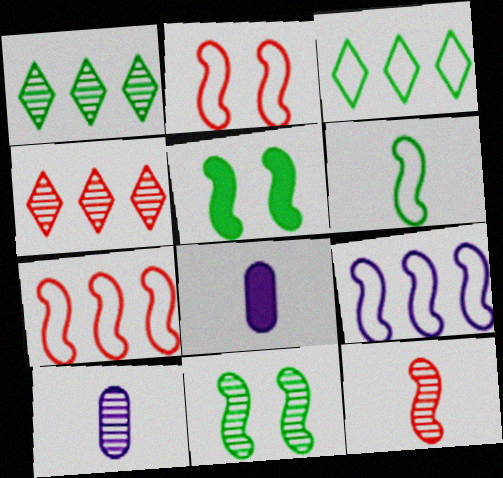[[1, 2, 8], 
[2, 6, 9], 
[4, 10, 11], 
[5, 9, 12]]